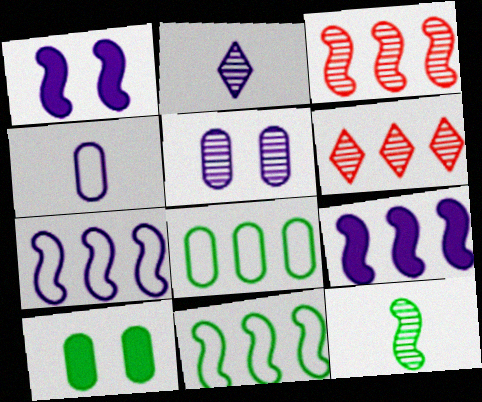[[3, 9, 11], 
[5, 6, 12], 
[6, 8, 9]]